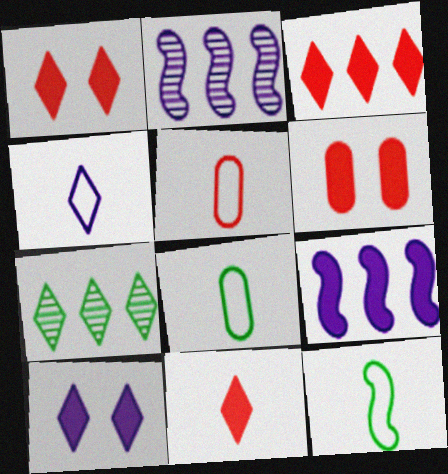[[1, 2, 8], 
[1, 3, 11], 
[1, 4, 7], 
[4, 5, 12]]